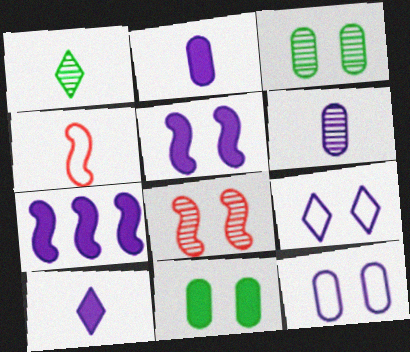[[1, 2, 4], 
[6, 7, 9], 
[8, 9, 11]]